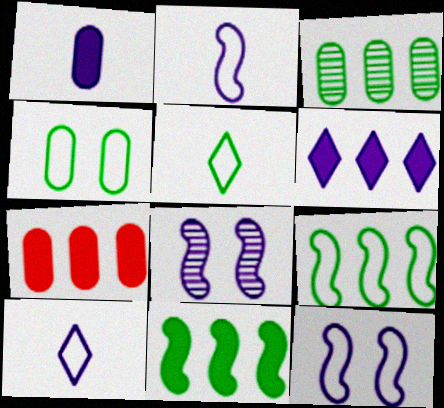[[4, 5, 9], 
[5, 7, 8], 
[6, 7, 11]]